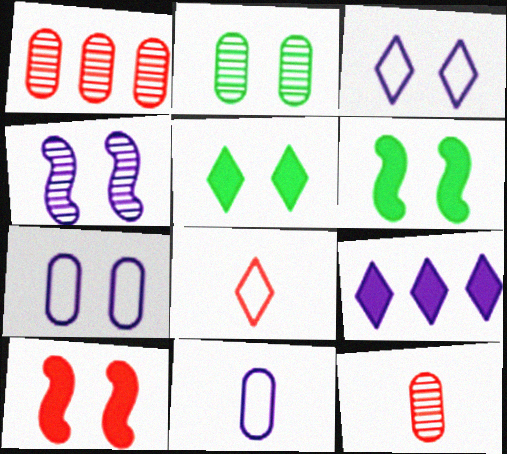[[1, 8, 10], 
[2, 3, 10], 
[4, 9, 11]]